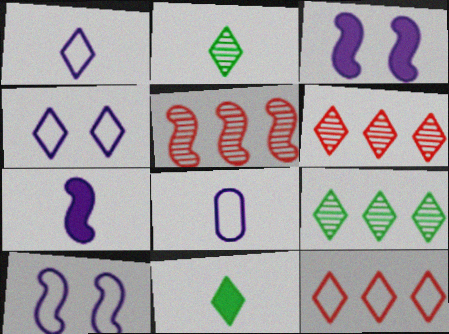[[4, 6, 11]]